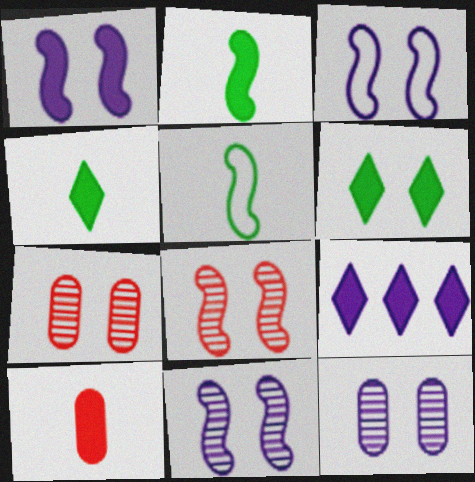[[1, 3, 11], 
[3, 6, 7], 
[5, 7, 9]]